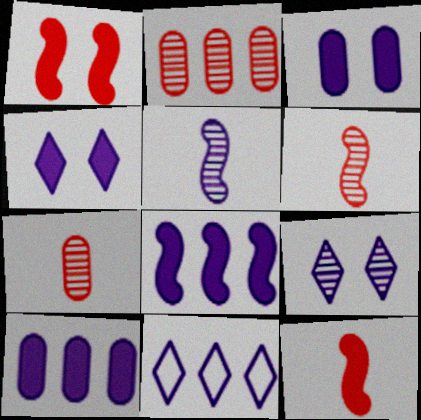[[3, 5, 11]]